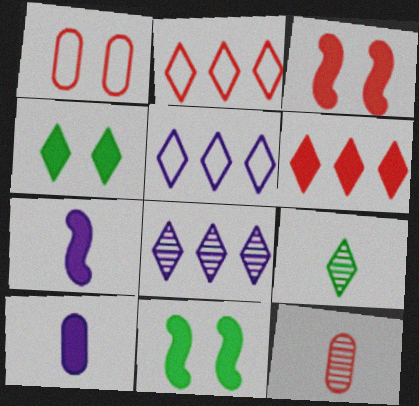[[2, 3, 12], 
[5, 11, 12], 
[6, 10, 11]]